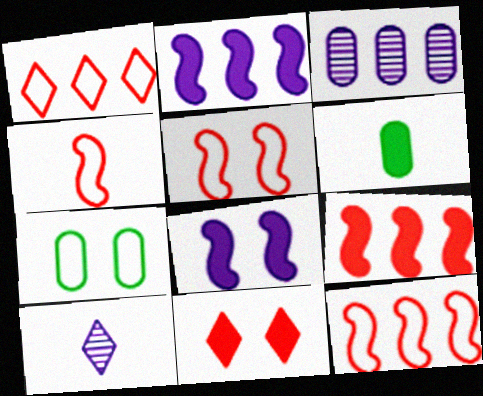[[2, 6, 11], 
[4, 5, 12], 
[4, 6, 10], 
[7, 9, 10]]